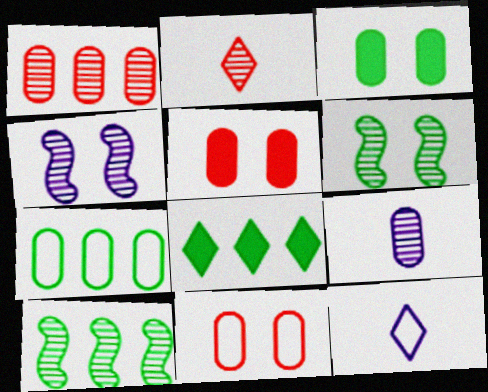[[5, 7, 9], 
[5, 10, 12], 
[7, 8, 10]]